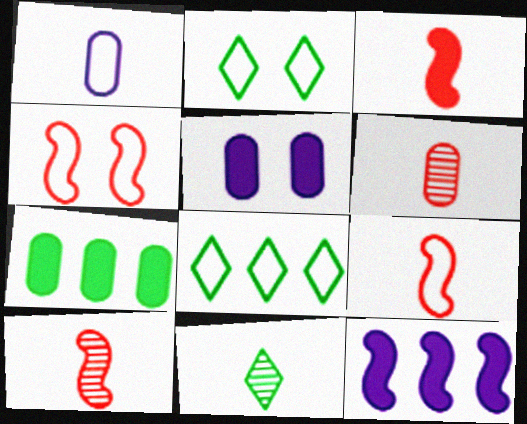[[1, 3, 11], 
[1, 4, 8], 
[2, 6, 12], 
[3, 9, 10], 
[5, 8, 10]]